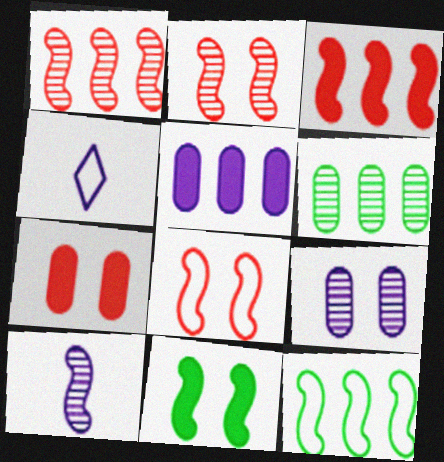[]